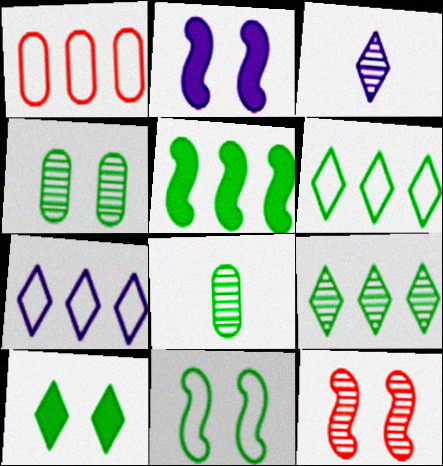[[2, 11, 12], 
[4, 10, 11]]